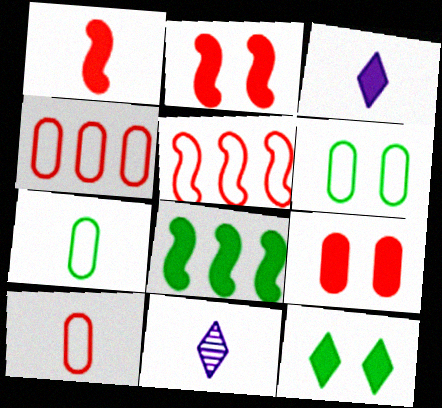[[1, 7, 11], 
[3, 8, 9]]